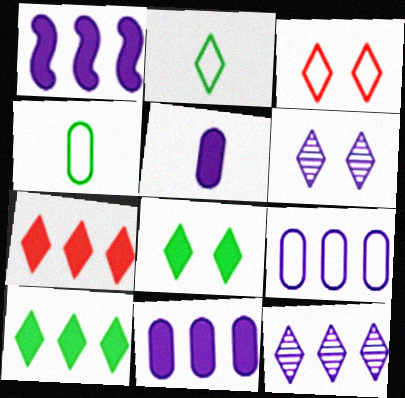[[1, 9, 12], 
[2, 6, 7], 
[3, 6, 8]]